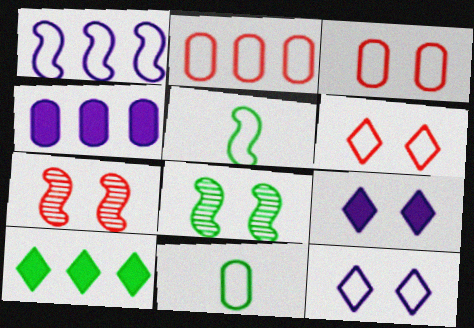[[1, 6, 11], 
[2, 5, 12], 
[3, 8, 9], 
[8, 10, 11]]